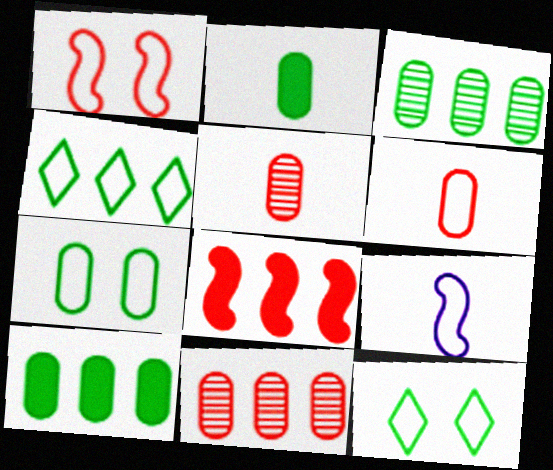[[2, 3, 7]]